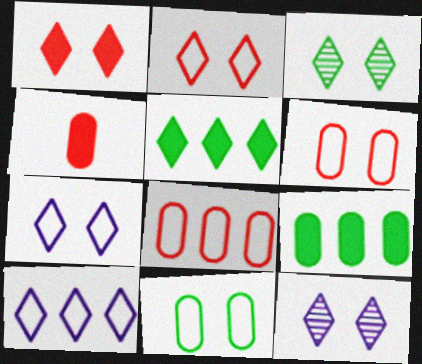[[1, 3, 7]]